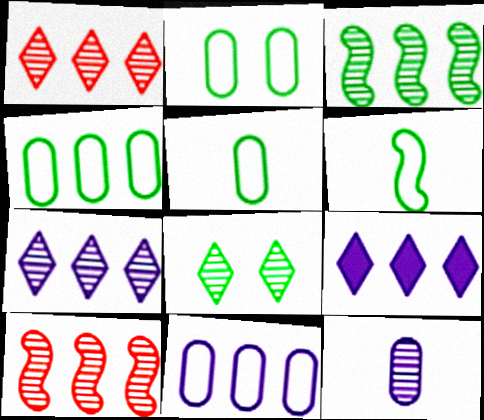[[2, 4, 5], 
[4, 9, 10], 
[8, 10, 12]]